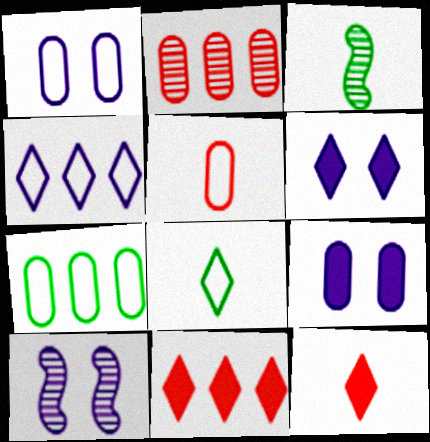[[1, 3, 11], 
[1, 5, 7], 
[1, 6, 10], 
[7, 10, 12]]